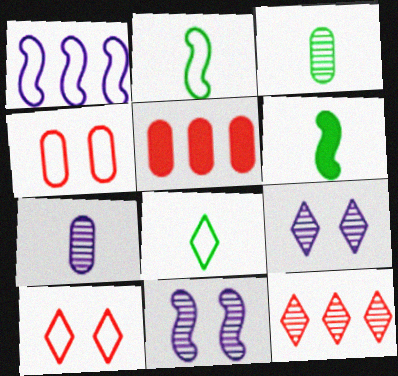[[1, 4, 8], 
[2, 5, 9], 
[3, 6, 8], 
[3, 11, 12], 
[5, 8, 11]]